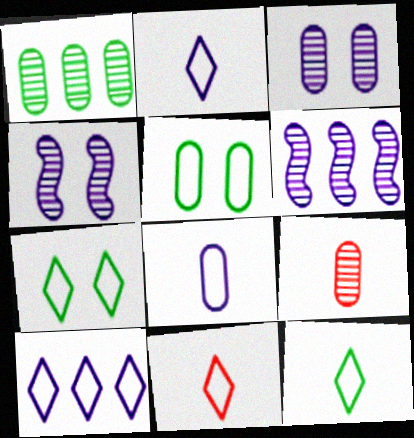[[1, 3, 9], 
[2, 11, 12], 
[7, 10, 11]]